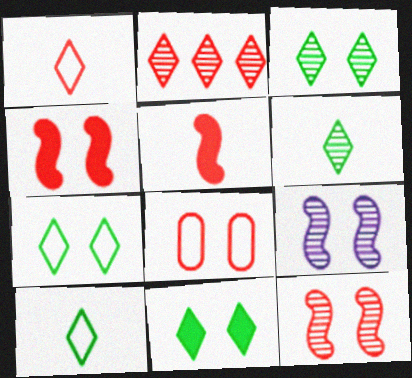[[2, 5, 8], 
[3, 7, 11], 
[8, 9, 11]]